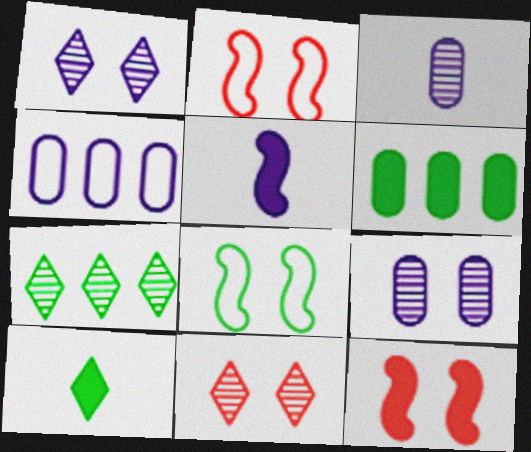[[1, 4, 5]]